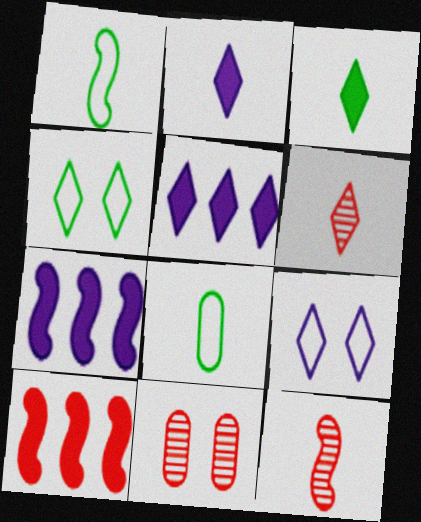[[1, 5, 11], 
[2, 8, 12], 
[4, 5, 6]]